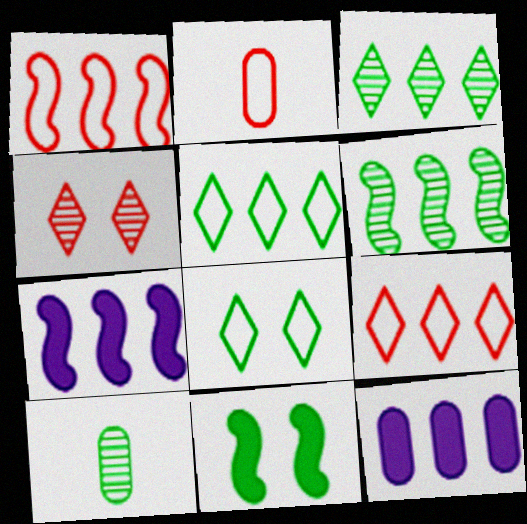[[1, 3, 12], 
[1, 6, 7], 
[5, 10, 11], 
[6, 9, 12]]